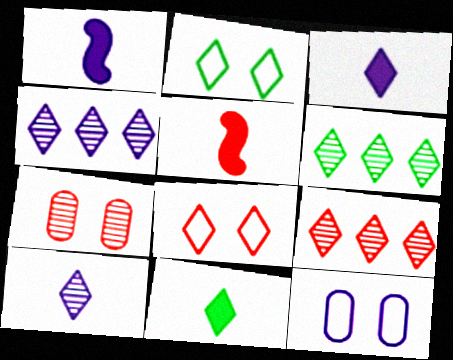[[1, 4, 12], 
[2, 3, 9], 
[2, 6, 11], 
[3, 6, 8], 
[4, 6, 9], 
[4, 8, 11], 
[5, 6, 12]]